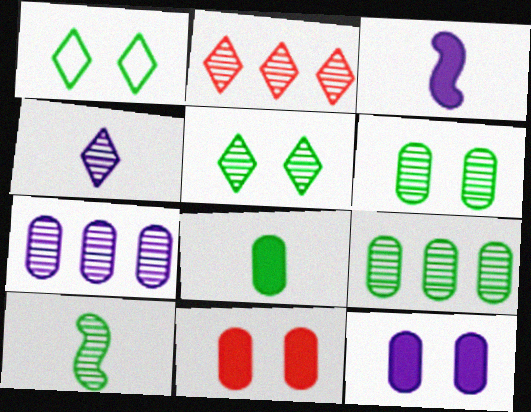[[2, 4, 5], 
[5, 9, 10]]